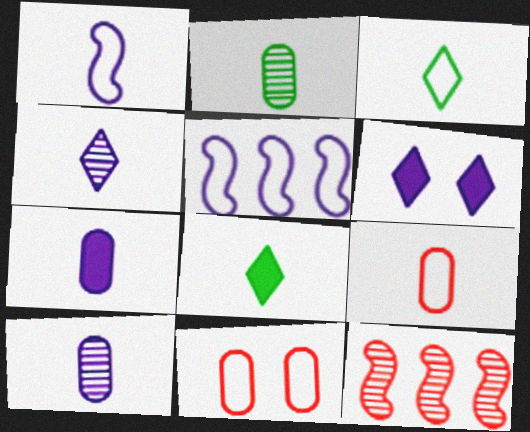[[1, 3, 9], 
[1, 4, 7], 
[2, 7, 9], 
[3, 5, 11], 
[5, 6, 10]]